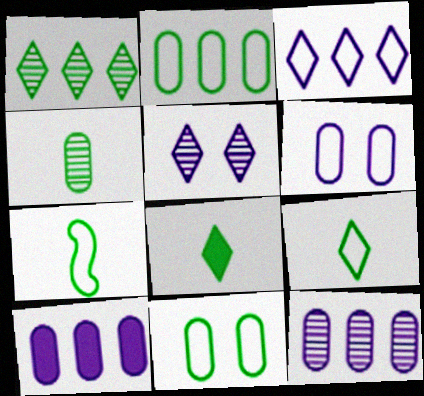[[4, 7, 8]]